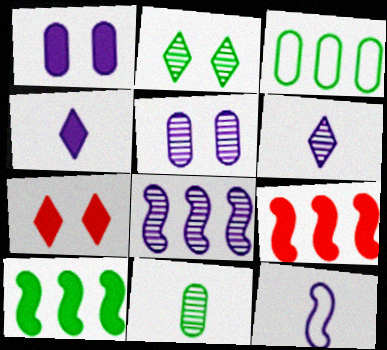[[5, 6, 8]]